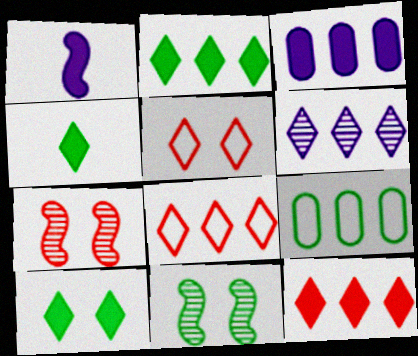[[2, 4, 10], 
[2, 6, 8], 
[4, 5, 6], 
[4, 9, 11]]